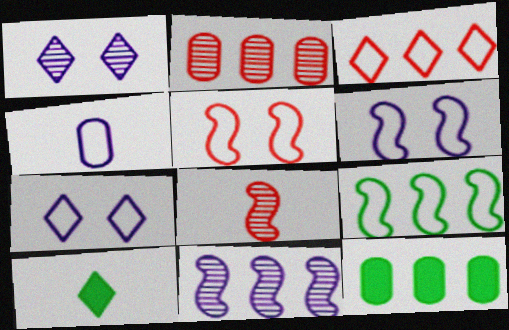[[1, 3, 10], 
[2, 6, 10], 
[3, 11, 12], 
[4, 8, 10], 
[7, 8, 12]]